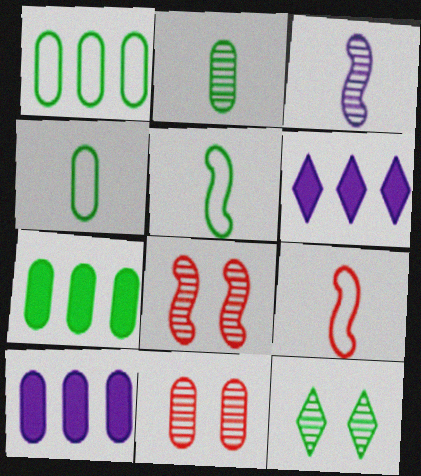[[4, 6, 8], 
[4, 10, 11], 
[5, 6, 11], 
[5, 7, 12], 
[9, 10, 12]]